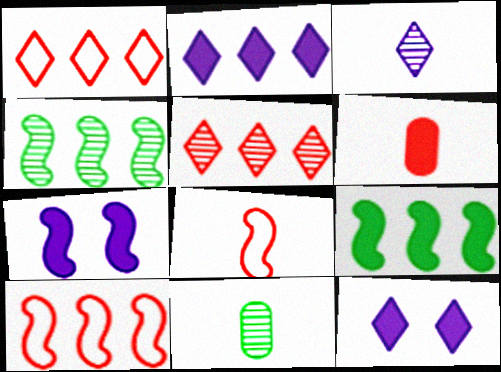[[1, 7, 11], 
[4, 7, 8], 
[6, 9, 12], 
[10, 11, 12]]